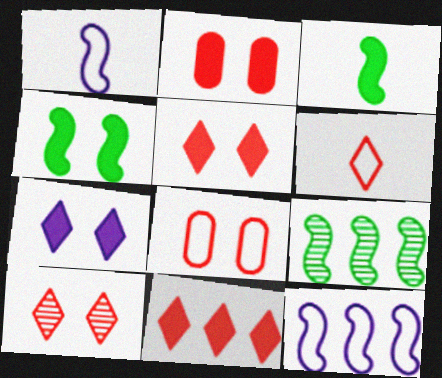[[2, 4, 7], 
[6, 10, 11]]